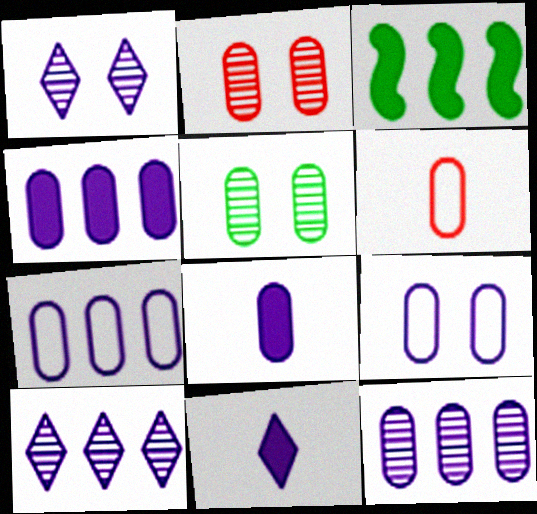[[1, 3, 6], 
[4, 5, 6], 
[4, 7, 12], 
[8, 9, 12]]